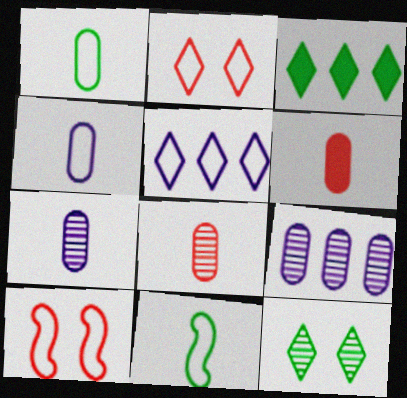[[1, 5, 10], 
[1, 6, 7], 
[3, 7, 10]]